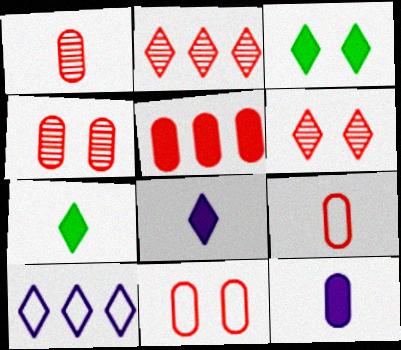[[1, 5, 11], 
[4, 5, 9], 
[6, 7, 10]]